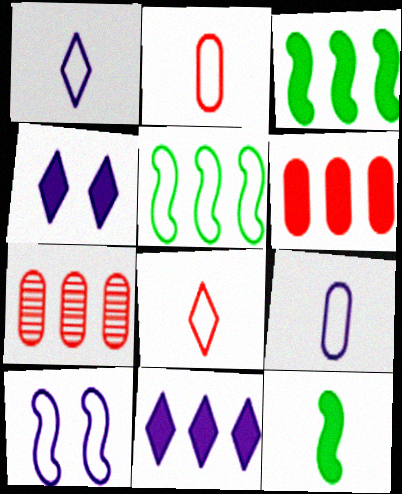[[3, 6, 11], 
[4, 6, 12], 
[5, 7, 11]]